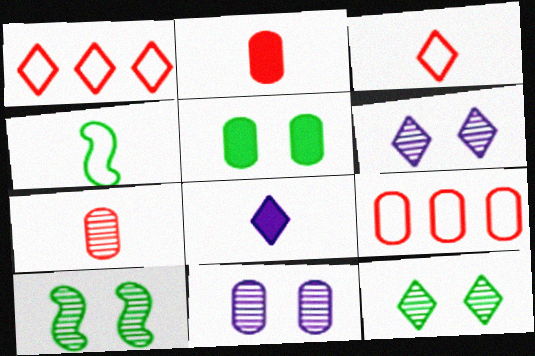[[1, 8, 12], 
[4, 7, 8], 
[8, 9, 10]]